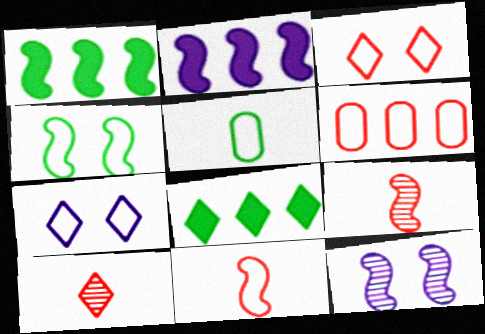[[1, 11, 12], 
[2, 4, 9], 
[3, 6, 11], 
[7, 8, 10]]